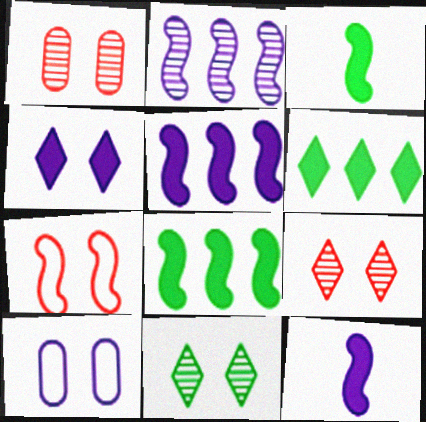[[2, 3, 7]]